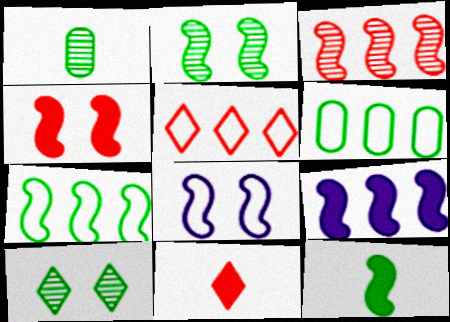[[2, 4, 8], 
[2, 7, 12], 
[3, 7, 9], 
[3, 8, 12], 
[4, 9, 12], 
[6, 10, 12]]